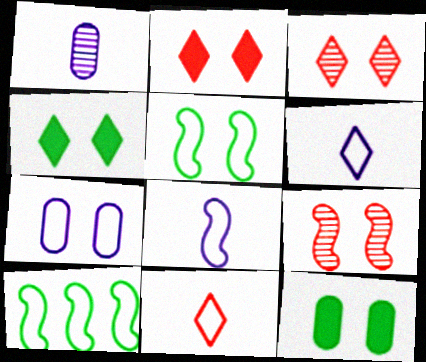[[1, 2, 10], 
[4, 7, 9], 
[7, 10, 11]]